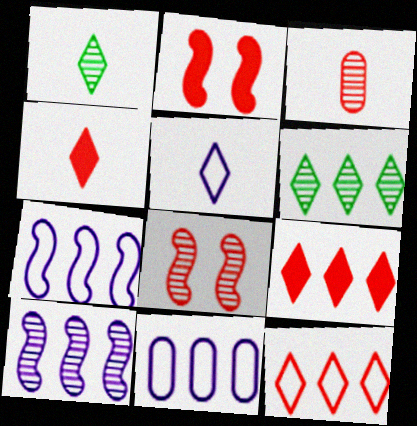[[1, 2, 11], 
[1, 4, 5], 
[2, 3, 12]]